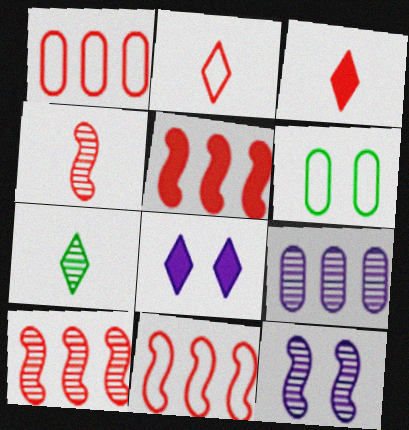[[5, 10, 11]]